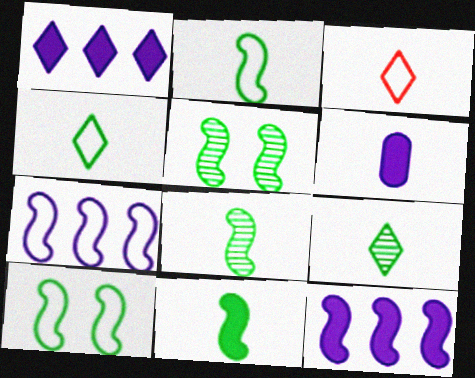[[2, 8, 11], 
[3, 6, 8]]